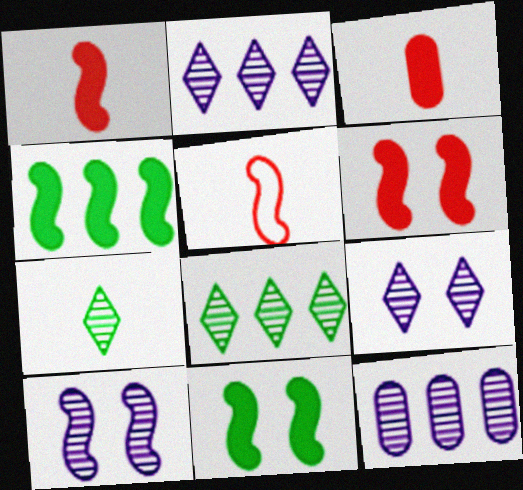[[4, 5, 10]]